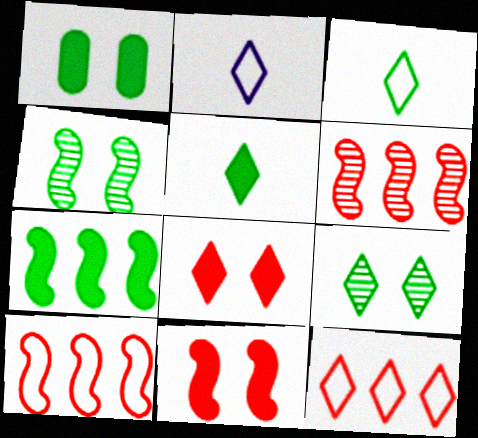[[1, 2, 6], 
[1, 5, 7]]